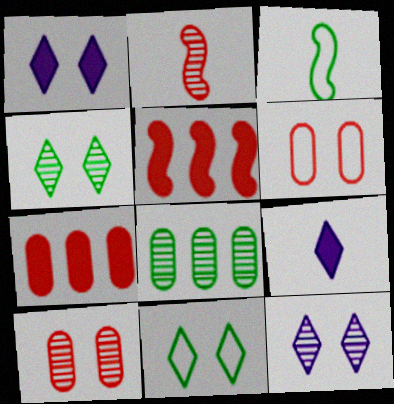[[2, 8, 12], 
[3, 7, 12]]